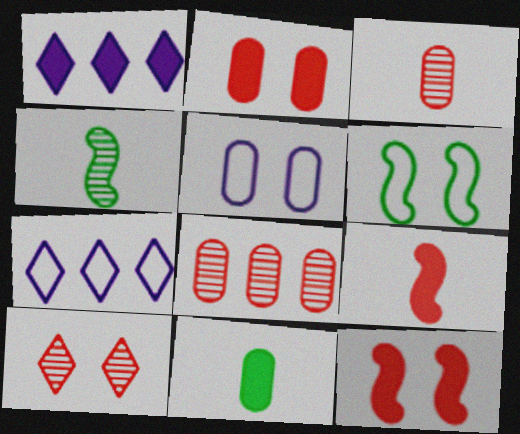[[1, 3, 6], 
[1, 11, 12], 
[2, 4, 7], 
[5, 8, 11]]